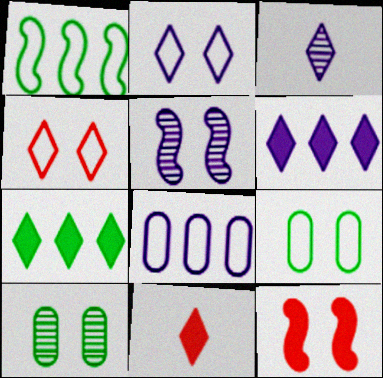[[2, 3, 6], 
[2, 10, 12], 
[3, 4, 7]]